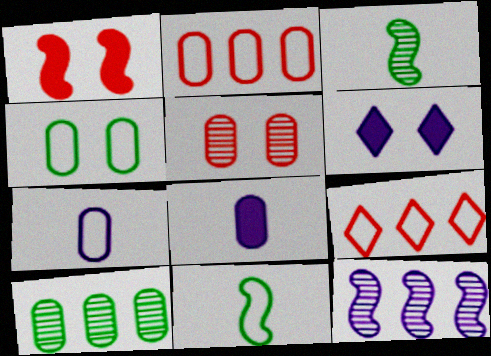[[1, 11, 12], 
[2, 3, 6], 
[2, 4, 7], 
[6, 7, 12]]